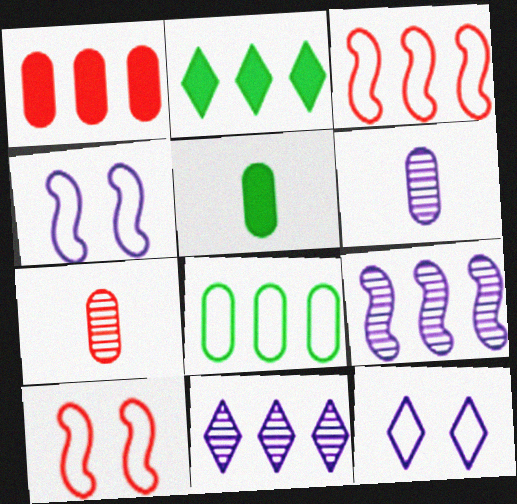[[2, 4, 7], 
[2, 6, 10], 
[5, 10, 11]]